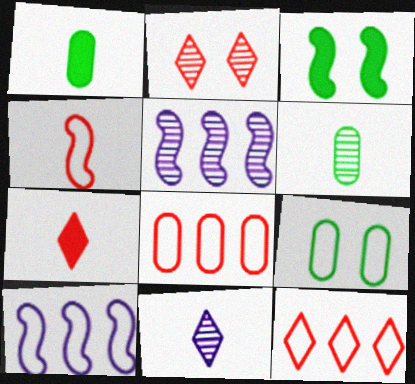[[1, 2, 10], 
[1, 4, 11], 
[2, 5, 6], 
[2, 7, 12], 
[3, 4, 5], 
[3, 8, 11], 
[5, 7, 9]]